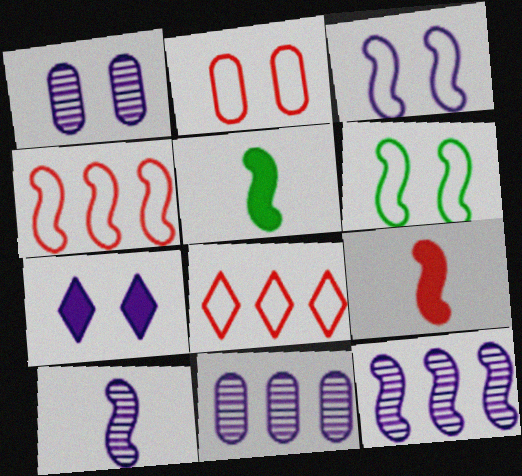[[1, 3, 7], 
[1, 5, 8], 
[6, 9, 12]]